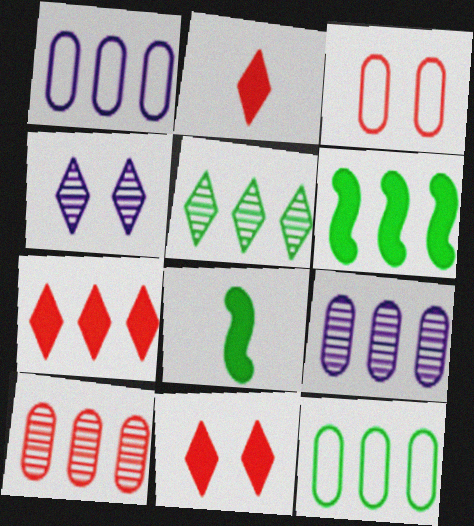[[2, 7, 11], 
[5, 6, 12]]